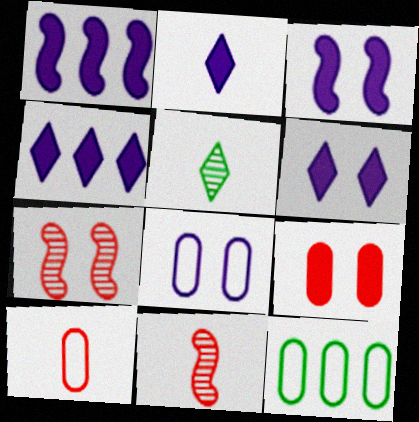[[2, 4, 6], 
[2, 7, 12], 
[6, 11, 12], 
[8, 10, 12]]